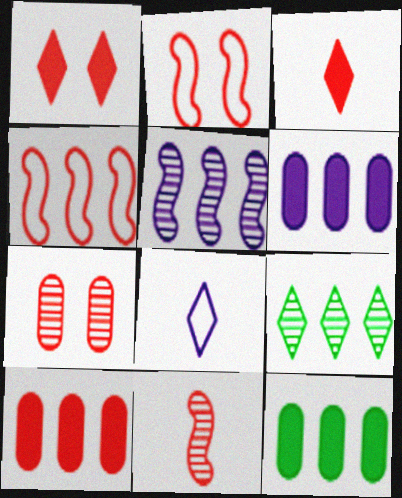[[1, 2, 7], 
[1, 8, 9], 
[3, 4, 7], 
[4, 6, 9], 
[6, 10, 12]]